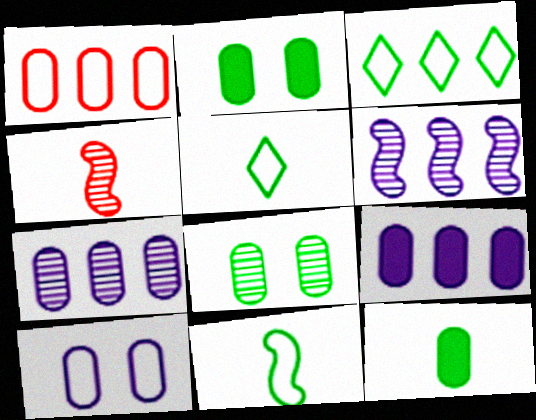[]